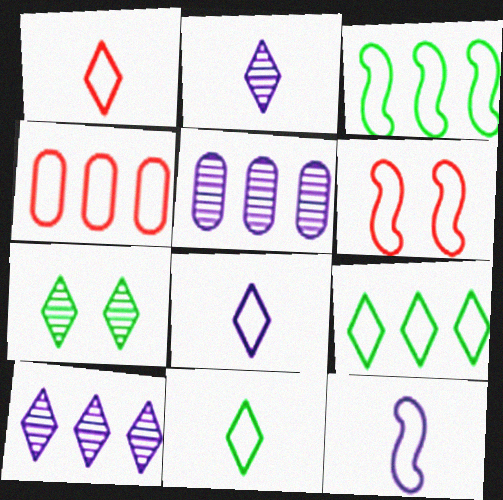[[1, 4, 6], 
[1, 8, 11], 
[3, 6, 12]]